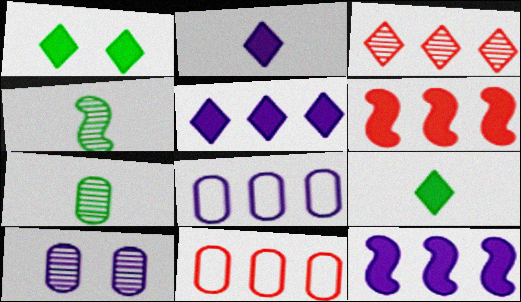[[3, 4, 10], 
[3, 6, 11]]